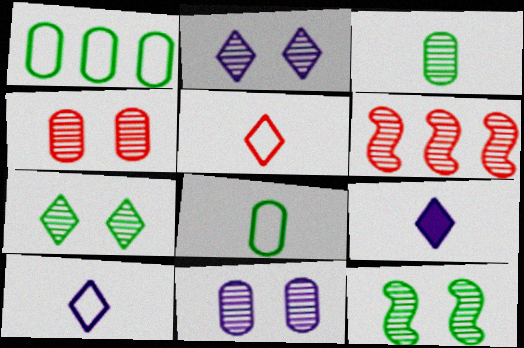[[2, 3, 6], 
[2, 4, 12]]